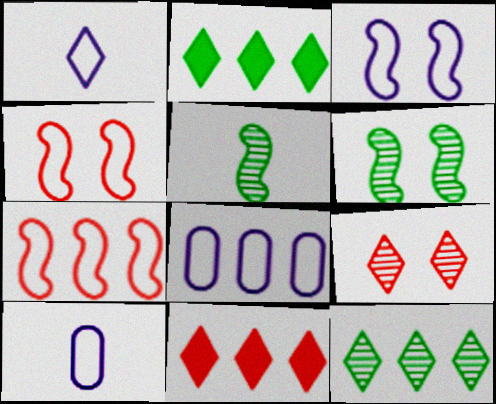[[1, 2, 9], 
[1, 3, 8], 
[6, 10, 11]]